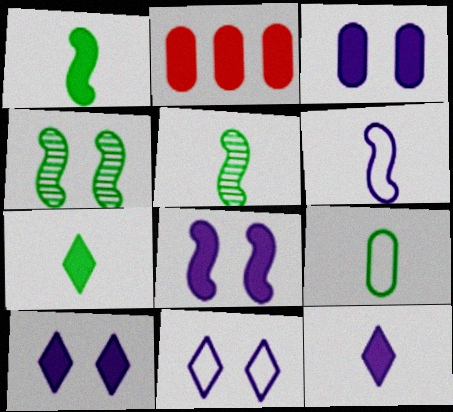[[1, 2, 10], 
[2, 5, 11], 
[2, 7, 8], 
[3, 8, 10], 
[5, 7, 9]]